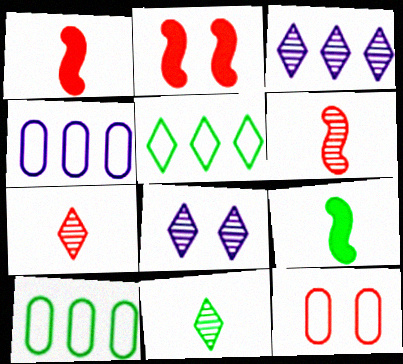[[1, 8, 10], 
[2, 4, 11], 
[3, 9, 12]]